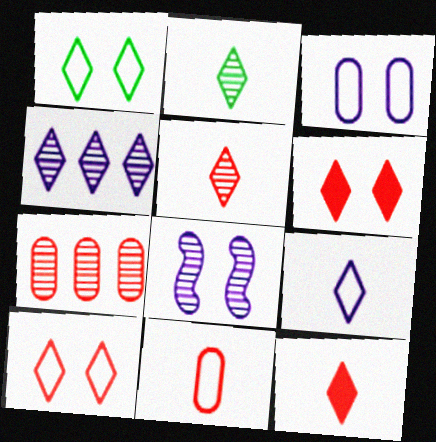[[1, 4, 12], 
[2, 7, 8], 
[2, 9, 12]]